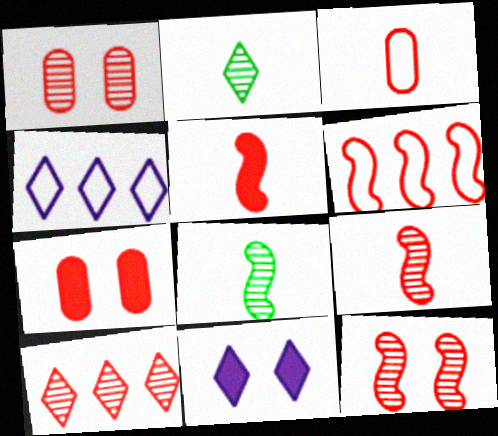[[1, 9, 10], 
[4, 7, 8], 
[5, 6, 12]]